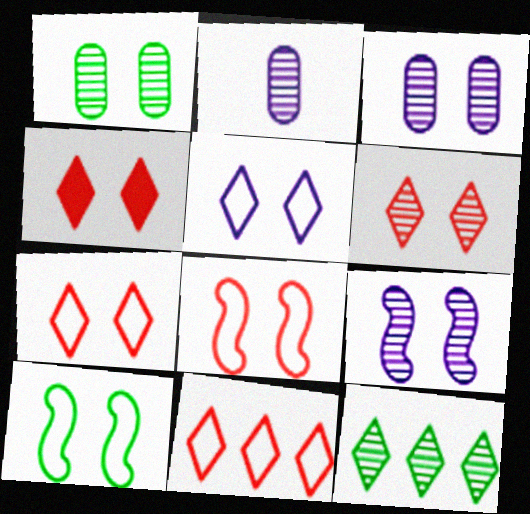[[1, 6, 9], 
[3, 4, 10], 
[4, 6, 7]]